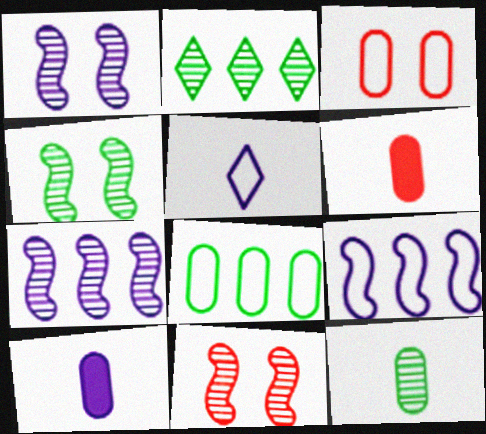[[1, 4, 11], 
[2, 4, 12]]